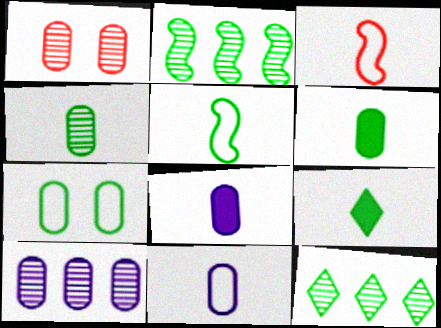[[1, 4, 10], 
[2, 7, 9], 
[4, 5, 9]]